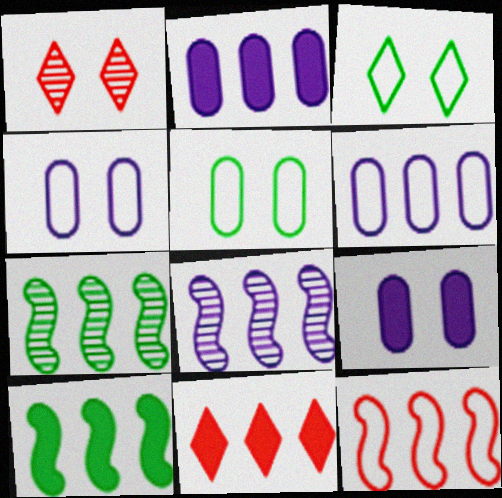[[2, 10, 11], 
[6, 7, 11], 
[8, 10, 12]]